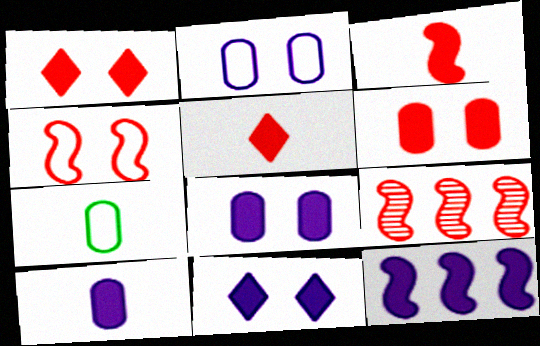[[3, 4, 9], 
[7, 9, 11], 
[10, 11, 12]]